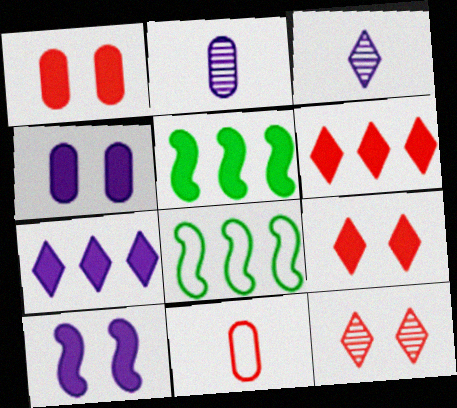[[1, 3, 8], 
[2, 8, 9]]